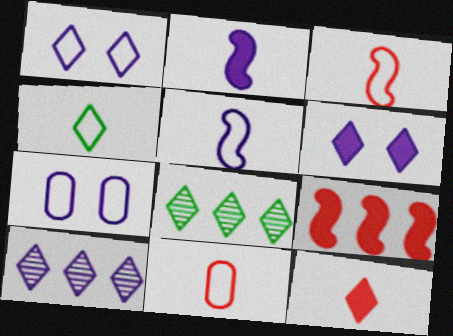[[1, 8, 12], 
[2, 7, 10], 
[4, 5, 11]]